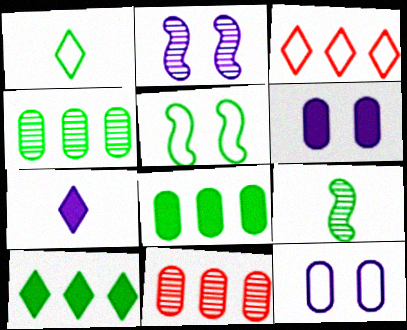[[3, 6, 9], 
[5, 7, 11]]